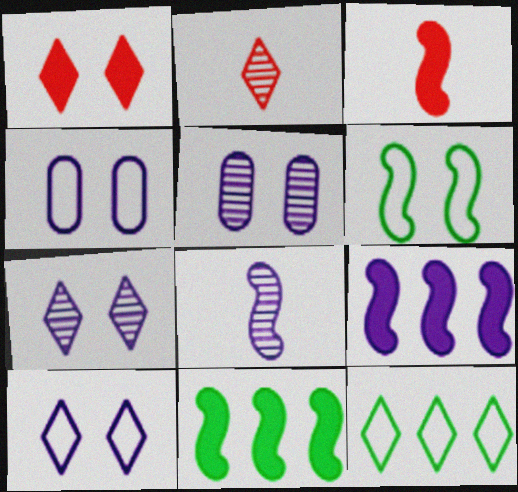[[1, 5, 6], 
[2, 4, 11], 
[3, 5, 12]]